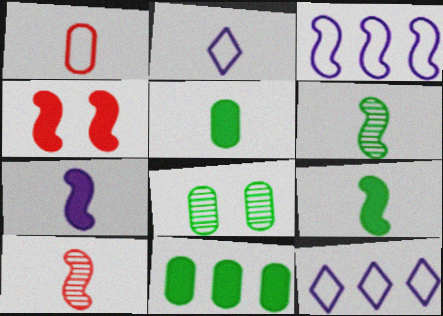[[2, 5, 10], 
[3, 4, 6]]